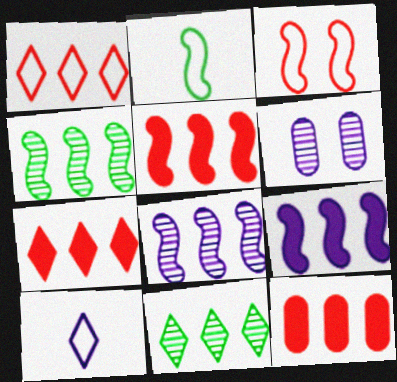[[2, 6, 7], 
[5, 7, 12], 
[6, 9, 10]]